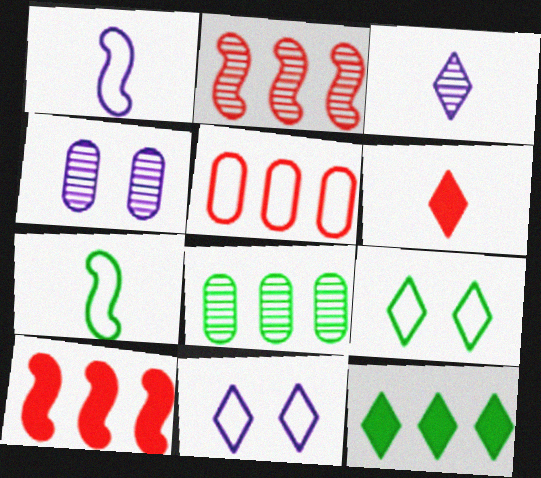[[1, 5, 9], 
[5, 7, 11]]